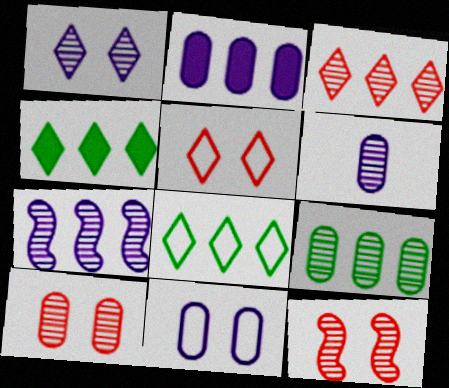[[1, 6, 7], 
[2, 6, 11], 
[3, 7, 9], 
[6, 9, 10]]